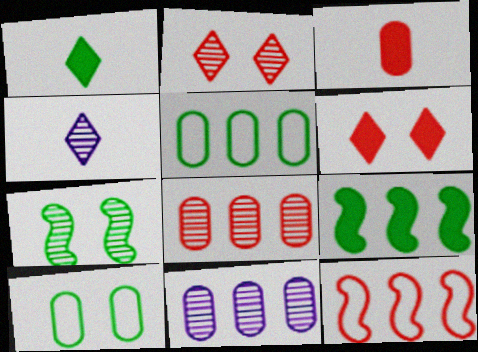[[1, 5, 7], 
[2, 3, 12], 
[3, 10, 11], 
[4, 7, 8]]